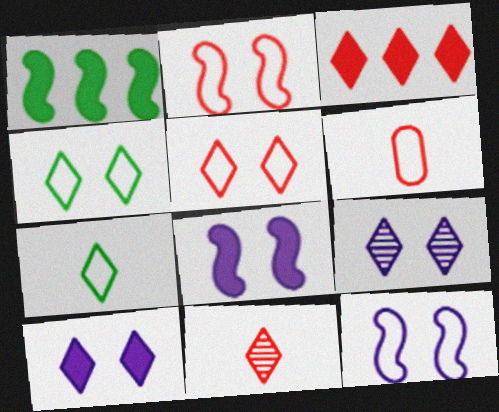[[1, 6, 9], 
[3, 5, 11], 
[3, 7, 9]]